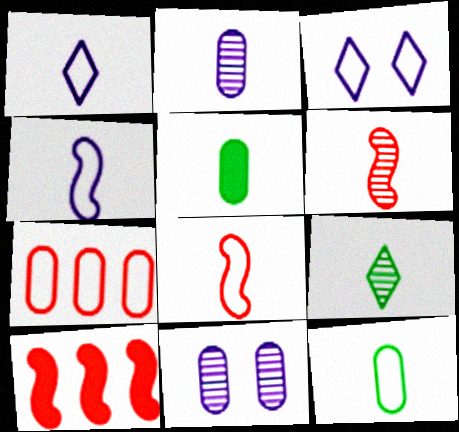[[1, 5, 6], 
[1, 8, 12], 
[2, 6, 9], 
[5, 7, 11]]